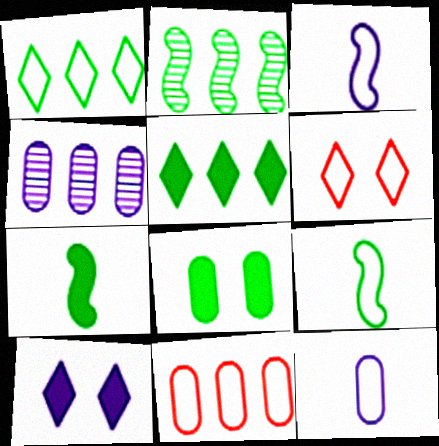[[3, 4, 10], 
[4, 6, 7], 
[5, 7, 8]]